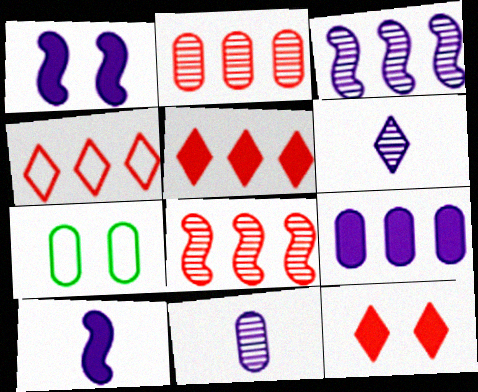[]